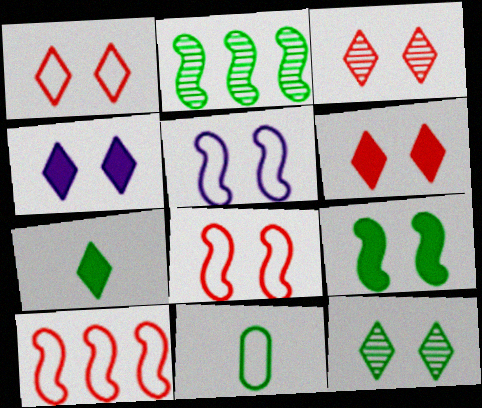[[1, 3, 6], 
[1, 4, 12]]